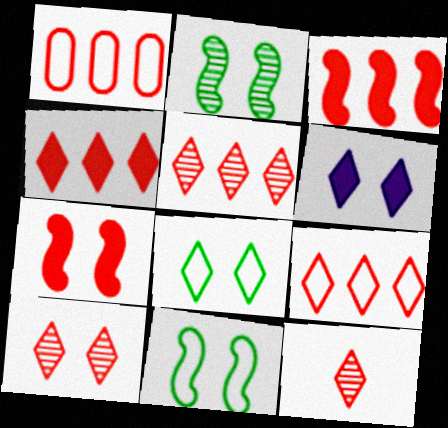[[1, 3, 5], 
[1, 7, 12], 
[4, 5, 9], 
[5, 10, 12], 
[6, 8, 10]]